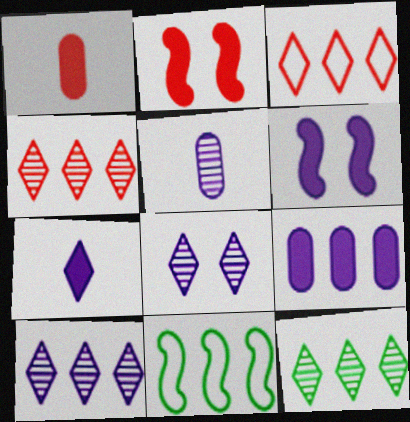[[1, 8, 11], 
[4, 9, 11], 
[4, 10, 12], 
[6, 7, 9]]